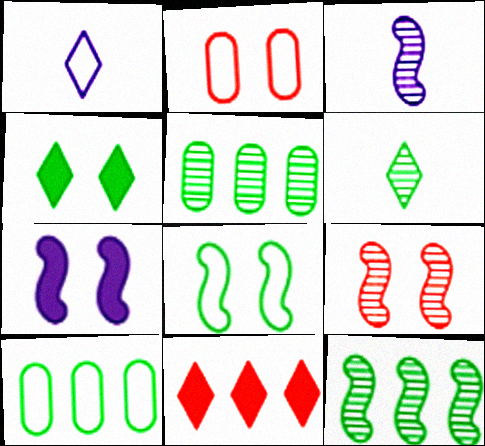[[3, 9, 12], 
[7, 8, 9]]